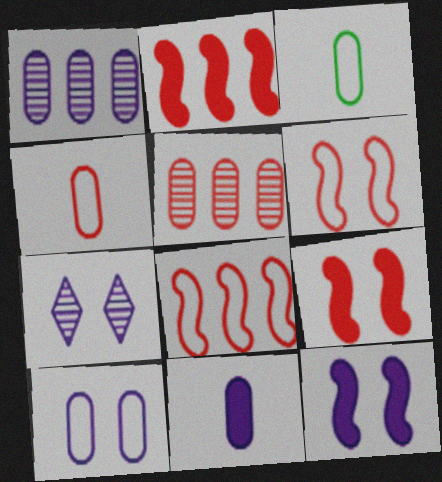[[1, 10, 11], 
[2, 3, 7], 
[7, 10, 12]]